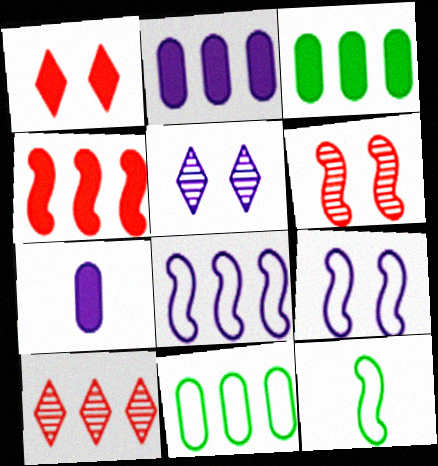[[3, 8, 10], 
[5, 7, 8]]